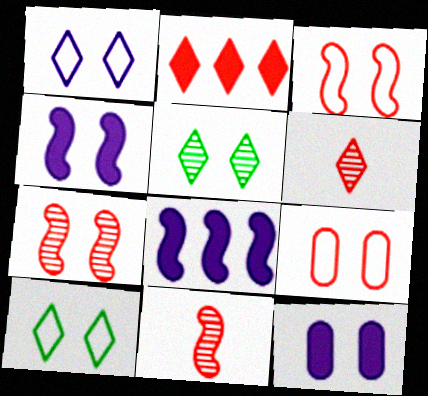[[2, 9, 11], 
[3, 5, 12], 
[4, 5, 9], 
[7, 10, 12]]